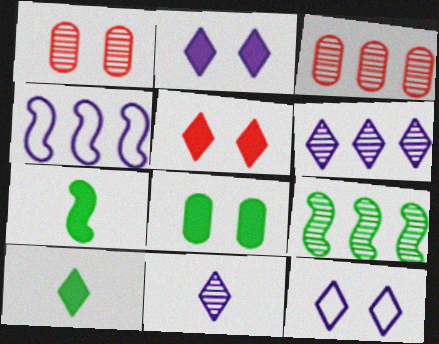[[1, 4, 10], 
[1, 9, 11], 
[3, 6, 9], 
[3, 7, 12]]